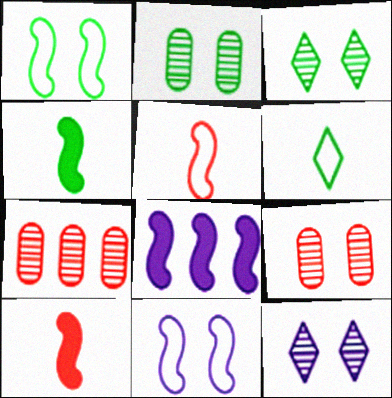[[6, 8, 9]]